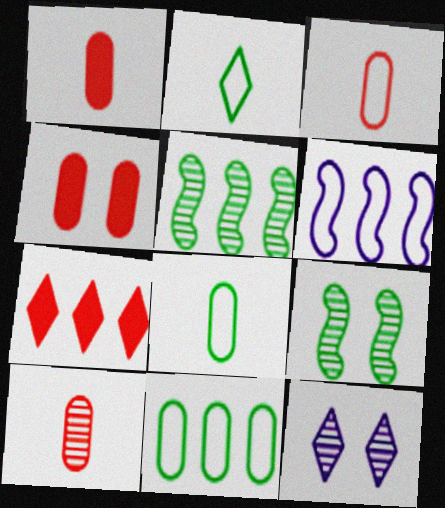[[1, 3, 10], 
[2, 7, 12], 
[5, 10, 12]]